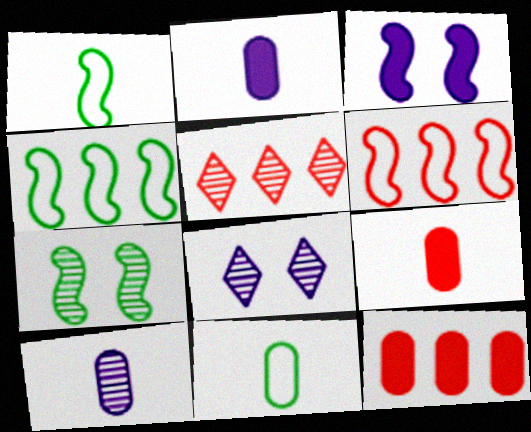[[1, 8, 12], 
[3, 5, 11], 
[4, 8, 9], 
[5, 6, 12], 
[5, 7, 10], 
[9, 10, 11]]